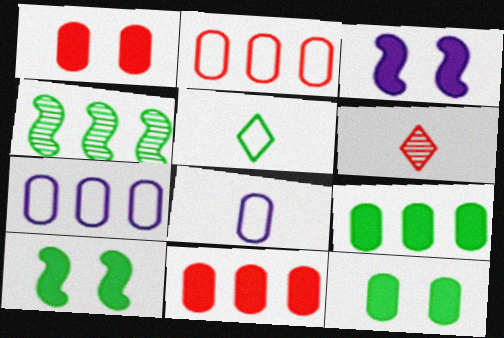[[4, 5, 12], 
[6, 7, 10]]